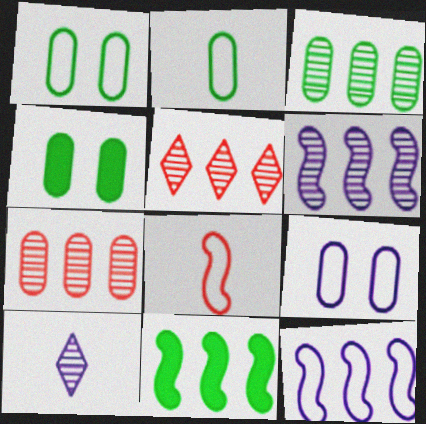[[2, 3, 4], 
[3, 5, 6]]